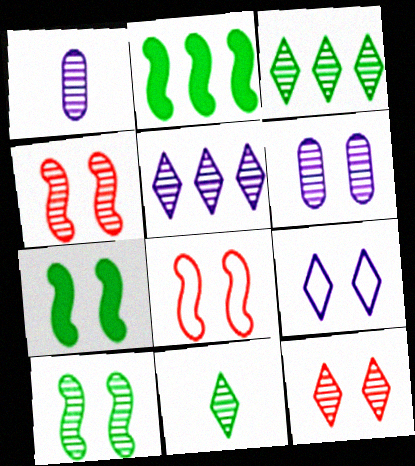[[1, 3, 4], 
[5, 11, 12], 
[6, 10, 12]]